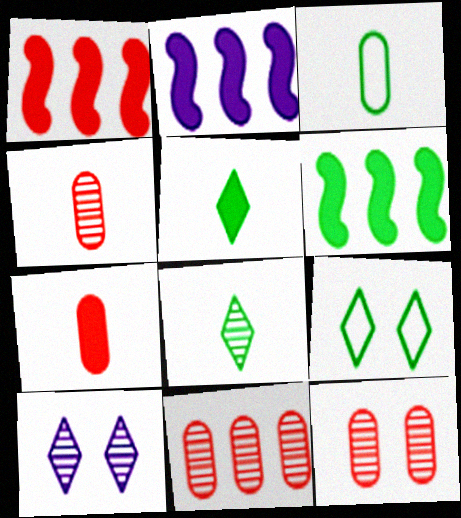[[1, 2, 6], 
[1, 3, 10], 
[2, 4, 9], 
[4, 11, 12]]